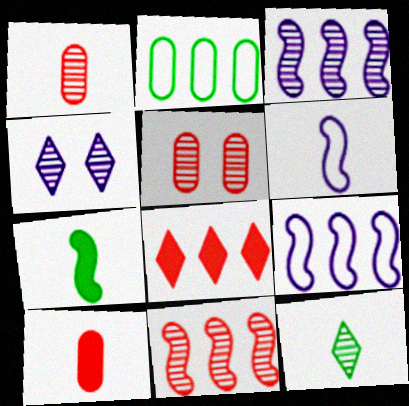[[2, 3, 8], 
[3, 5, 12], 
[6, 10, 12]]